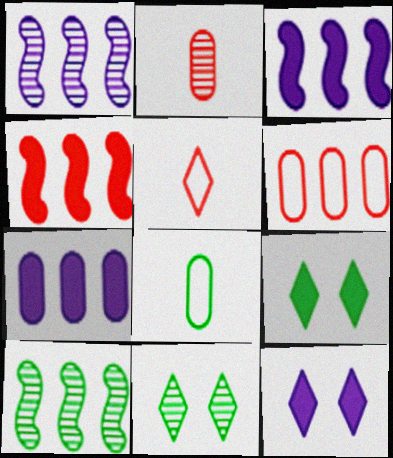[[1, 2, 11], 
[8, 9, 10]]